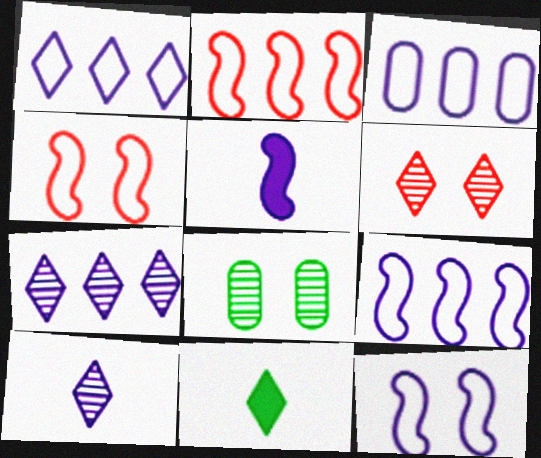[[1, 3, 9], 
[1, 6, 11]]